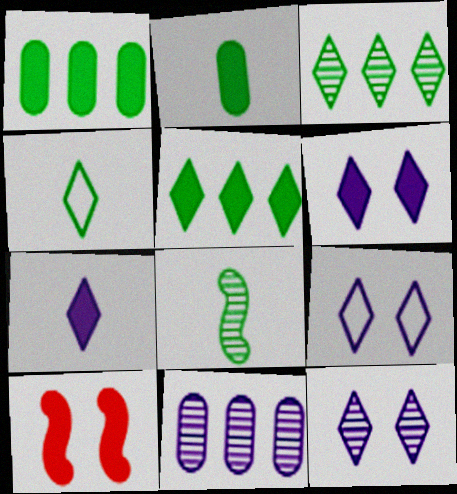[[1, 7, 10], 
[2, 4, 8], 
[4, 10, 11], 
[6, 9, 12]]